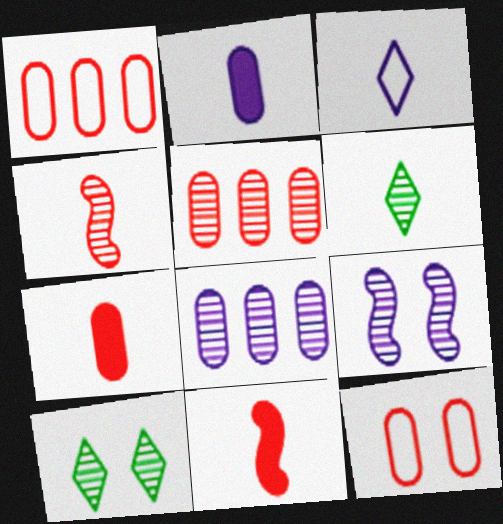[[4, 8, 10], 
[5, 6, 9], 
[5, 7, 12]]